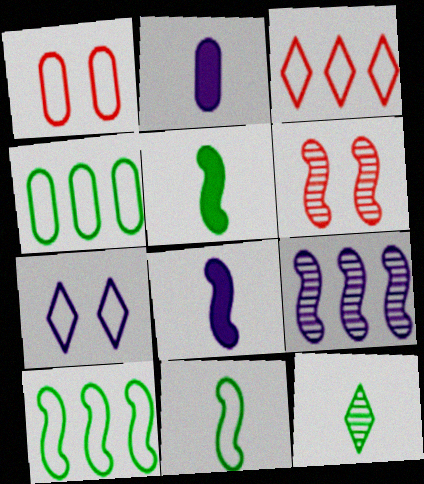[[2, 7, 9], 
[6, 8, 10]]